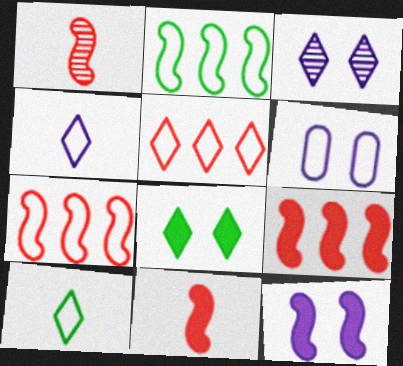[[1, 2, 12], 
[3, 6, 12], 
[6, 7, 10]]